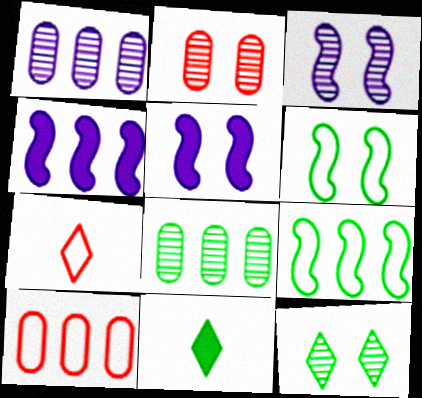[[2, 3, 12], 
[3, 10, 11], 
[5, 7, 8], 
[6, 8, 11]]